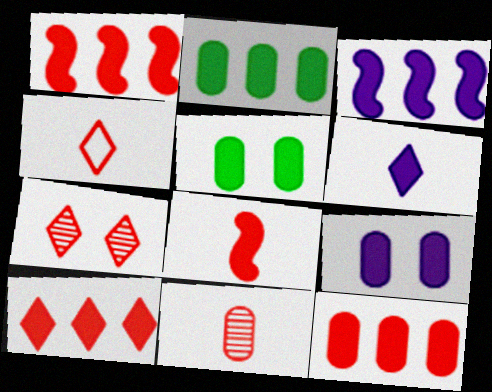[[1, 5, 6], 
[1, 10, 12], 
[2, 3, 10], 
[3, 6, 9], 
[4, 7, 10], 
[4, 8, 11]]